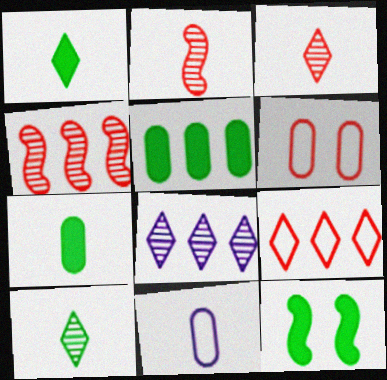[[1, 2, 11], 
[1, 5, 12]]